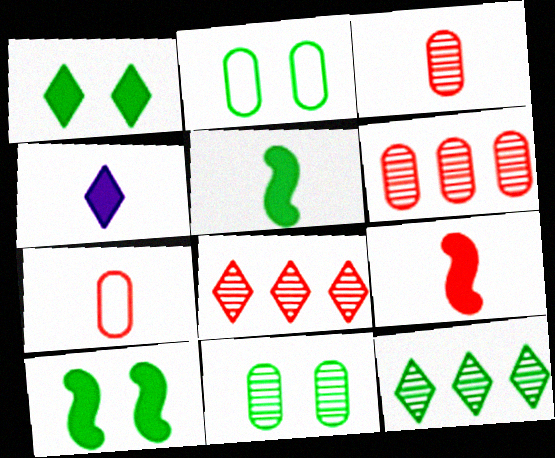[[2, 5, 12]]